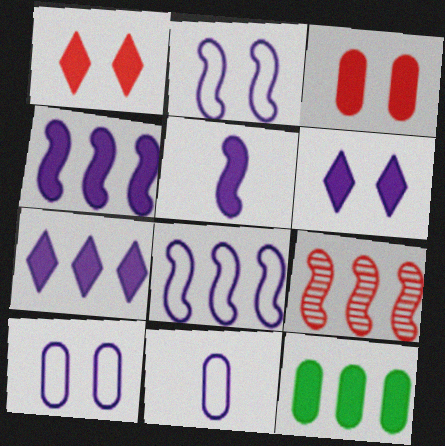[[1, 5, 12]]